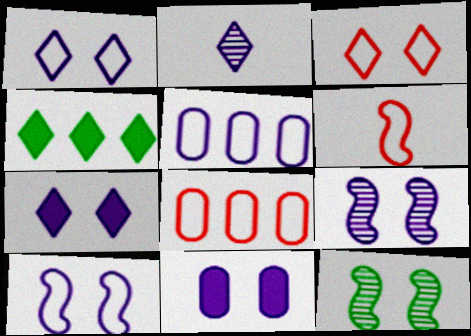[[1, 9, 11], 
[2, 3, 4], 
[3, 6, 8], 
[3, 11, 12]]